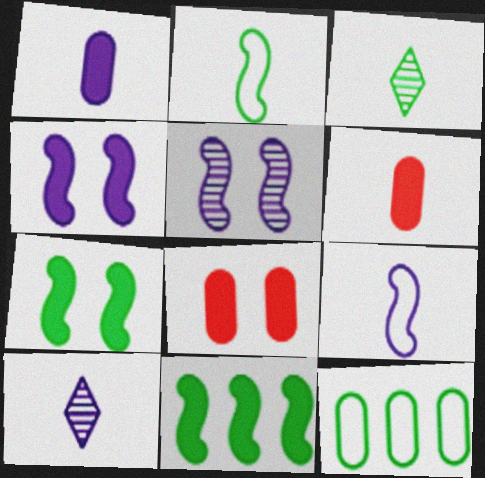[[1, 9, 10], 
[2, 6, 10], 
[3, 6, 9], 
[3, 7, 12]]